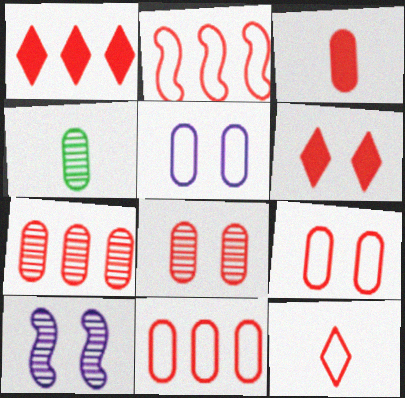[[1, 2, 7], 
[2, 9, 12], 
[3, 7, 9], 
[3, 8, 11]]